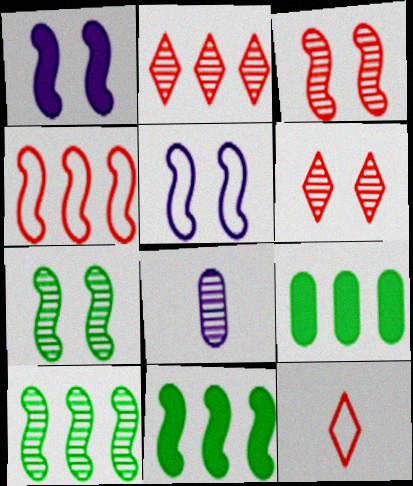[[2, 7, 8], 
[6, 8, 10]]